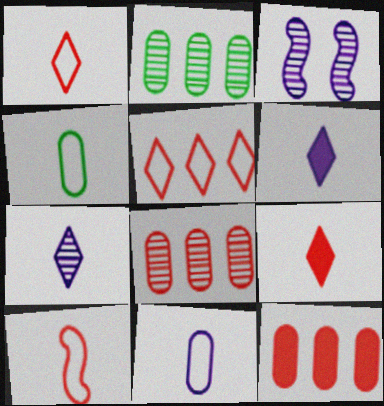[]